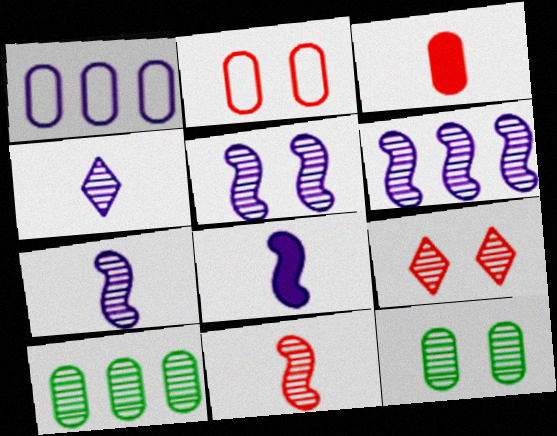[[1, 3, 12], 
[5, 6, 7], 
[5, 9, 12], 
[7, 9, 10]]